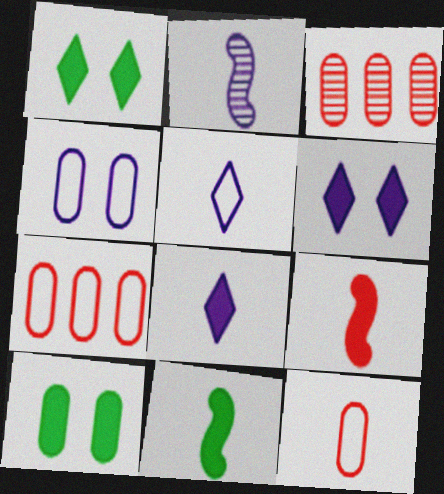[[1, 2, 7]]